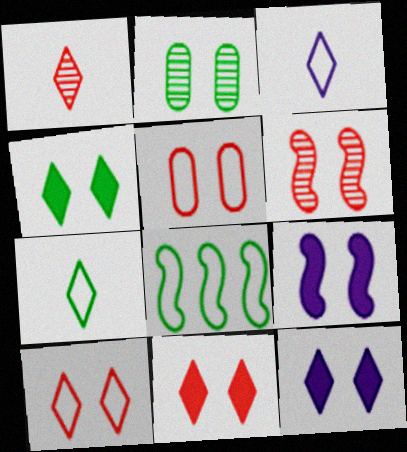[[2, 9, 10], 
[3, 5, 8], 
[4, 11, 12], 
[5, 6, 11]]